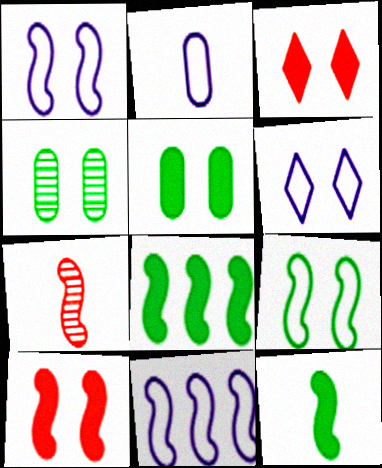[[1, 3, 4], 
[1, 7, 8], 
[2, 6, 11], 
[4, 6, 10]]